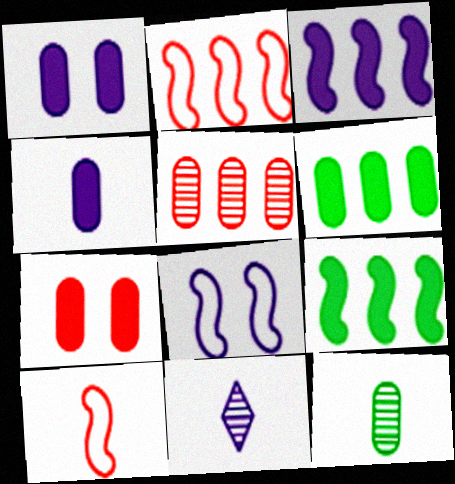[[4, 6, 7]]